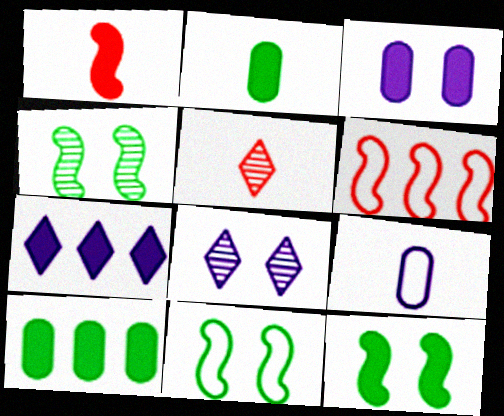[[2, 6, 8], 
[4, 11, 12]]